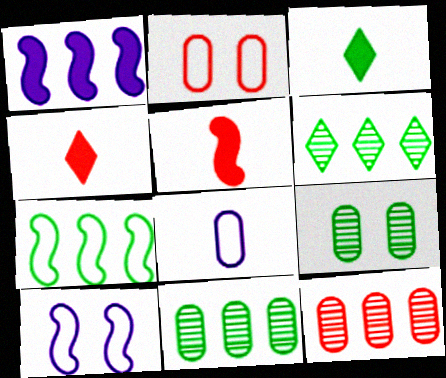[[3, 7, 9], 
[3, 10, 12], 
[4, 10, 11]]